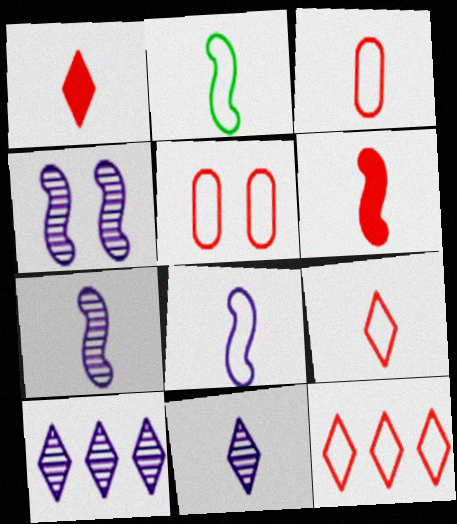[[2, 6, 7]]